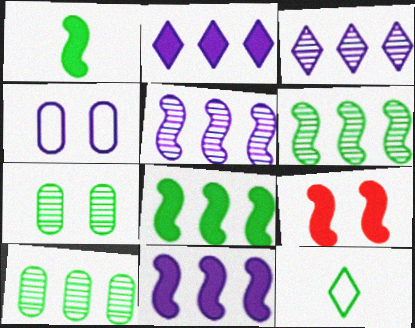[[1, 9, 11], 
[7, 8, 12]]